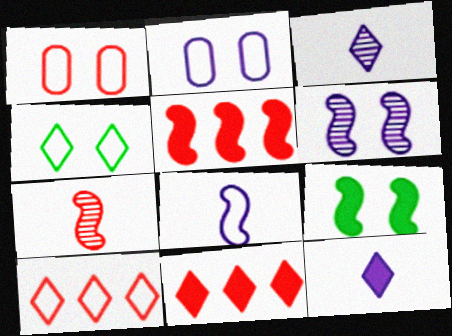[[1, 7, 11], 
[3, 4, 11]]